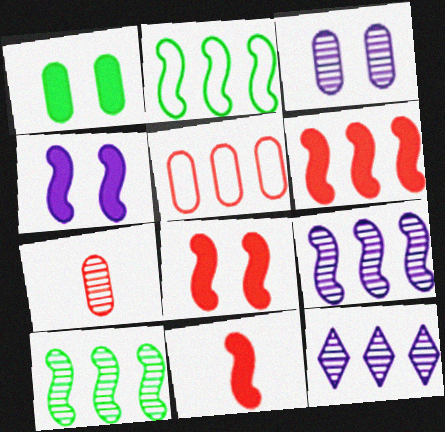[[2, 6, 9], 
[6, 8, 11]]